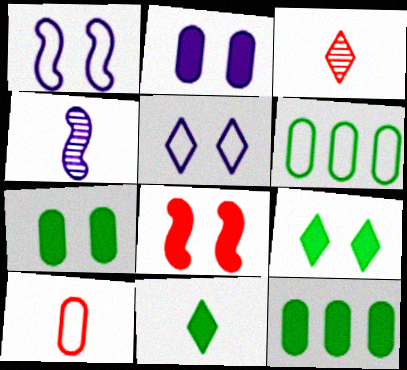[[1, 3, 12], 
[2, 8, 9], 
[4, 10, 11]]